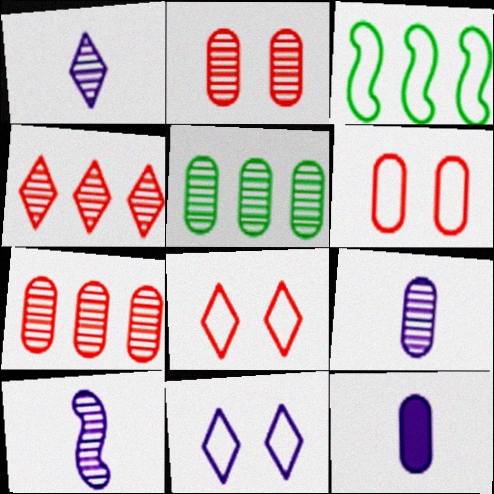[[1, 9, 10], 
[2, 5, 9], 
[5, 6, 12]]